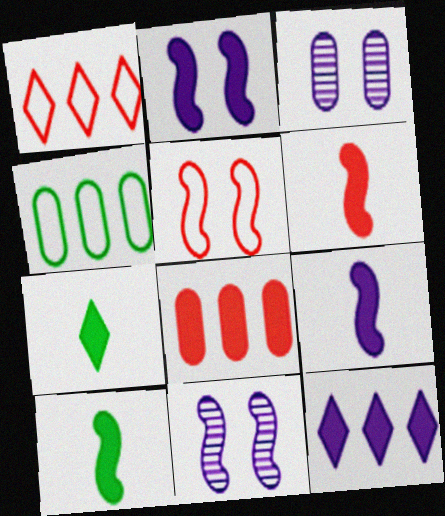[[1, 3, 10], 
[2, 7, 8], 
[6, 9, 10]]